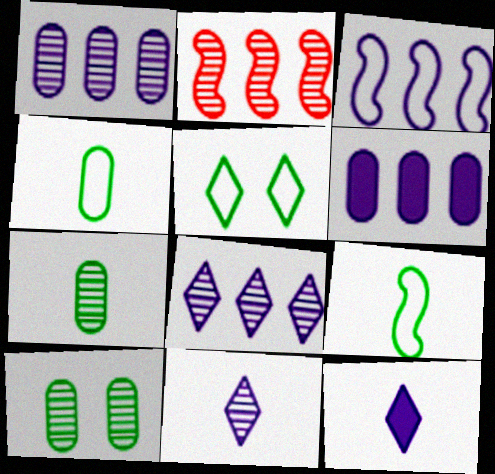[[2, 10, 11], 
[3, 6, 8]]